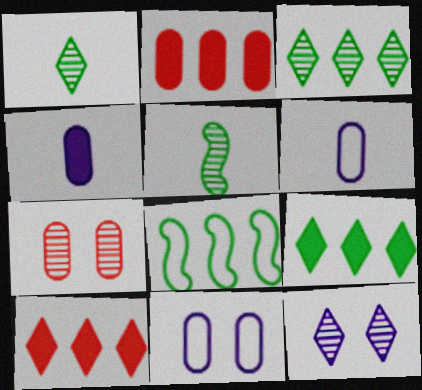[[5, 10, 11]]